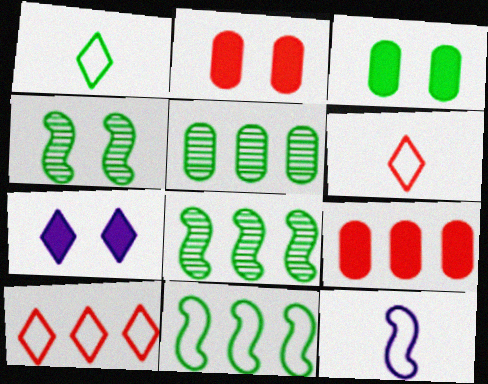[[1, 3, 8]]